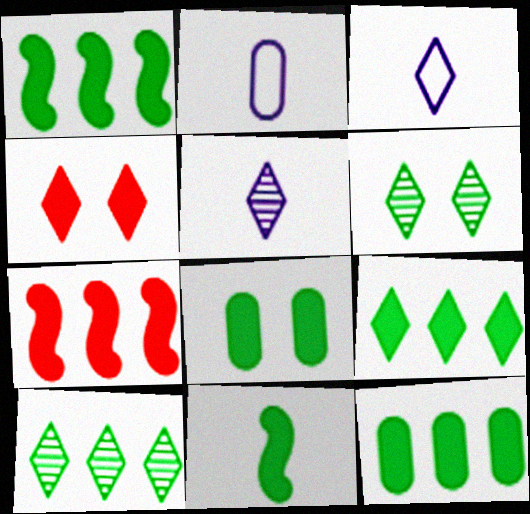[[1, 9, 12], 
[2, 6, 7], 
[3, 4, 10], 
[8, 9, 11]]